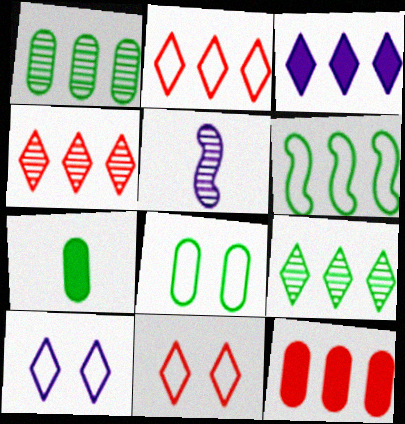[[1, 7, 8], 
[2, 3, 9]]